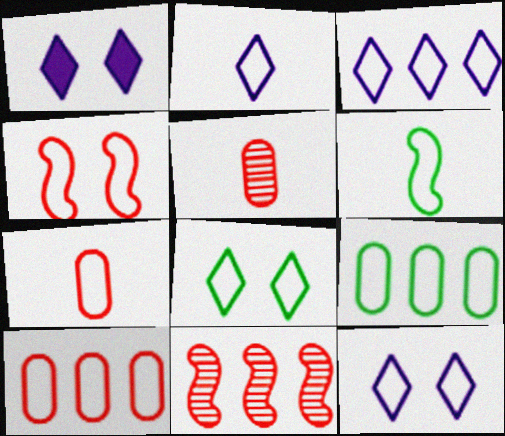[[2, 3, 12], 
[2, 4, 9], 
[2, 6, 7], 
[6, 8, 9], 
[6, 10, 12]]